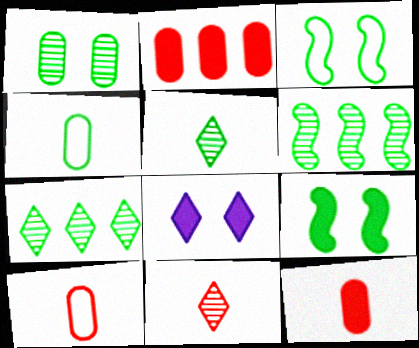[[1, 5, 6], 
[4, 7, 9], 
[6, 8, 10]]